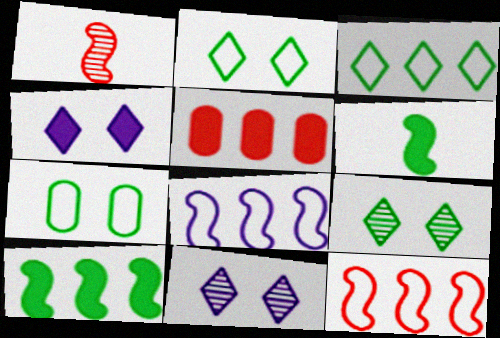[[4, 5, 6]]